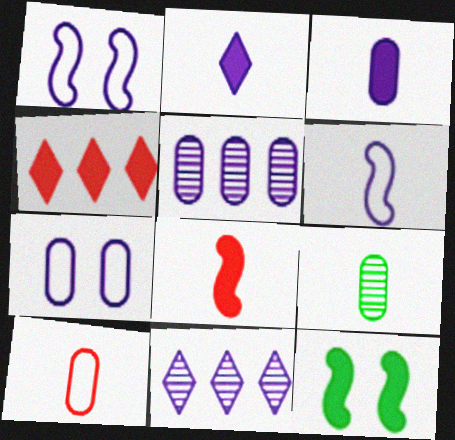[[1, 2, 5], 
[1, 3, 11], 
[1, 4, 9], 
[3, 4, 12], 
[3, 5, 7], 
[3, 9, 10], 
[10, 11, 12]]